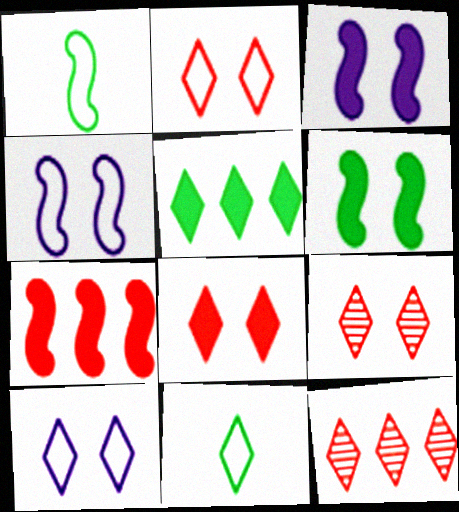[[2, 8, 9]]